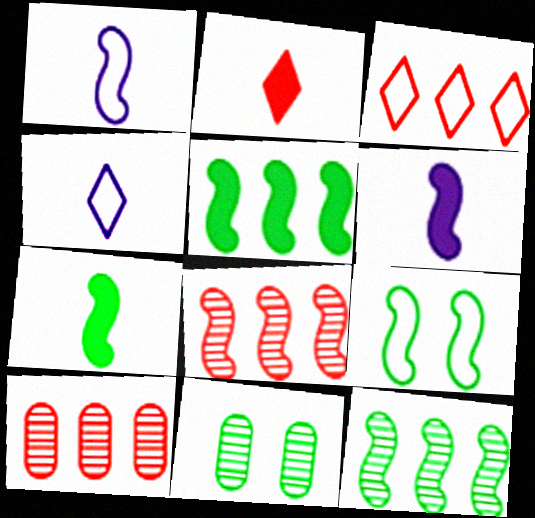[[3, 6, 11], 
[6, 8, 9], 
[7, 9, 12]]